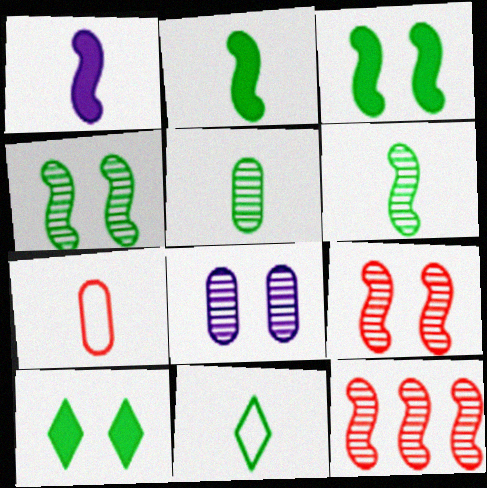[[2, 5, 11]]